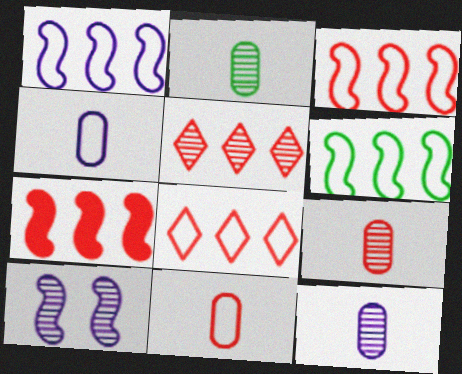[[1, 3, 6], 
[2, 5, 10], 
[2, 9, 12]]